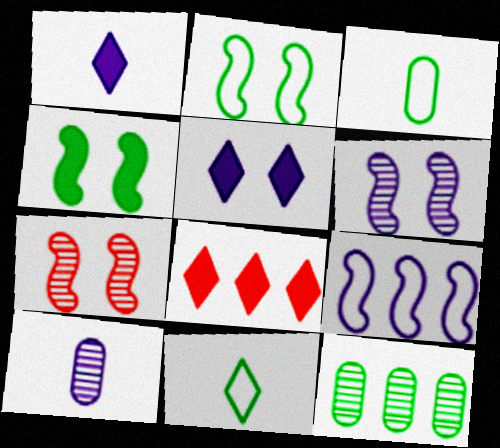[[2, 8, 10], 
[3, 6, 8], 
[4, 11, 12], 
[5, 9, 10], 
[8, 9, 12]]